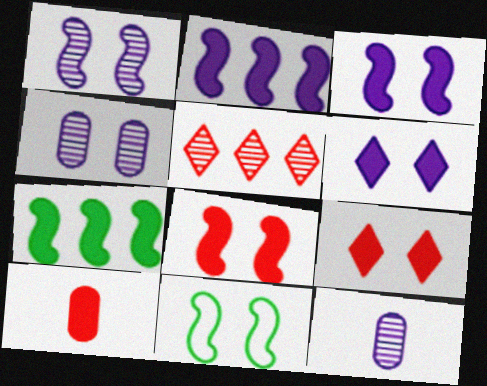[[1, 8, 11], 
[4, 9, 11], 
[6, 7, 10]]